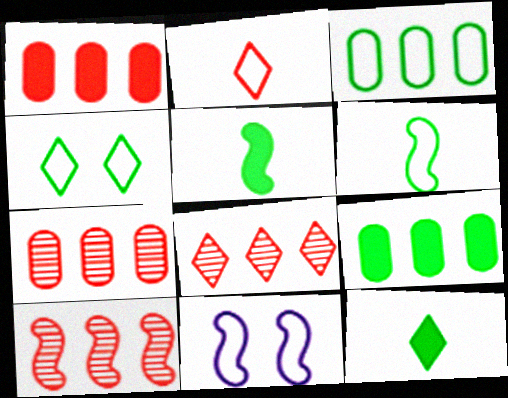[[2, 3, 11], 
[3, 4, 6], 
[5, 10, 11], 
[7, 8, 10], 
[7, 11, 12]]